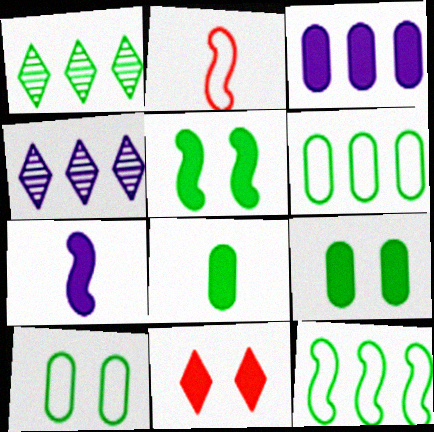[[2, 4, 9]]